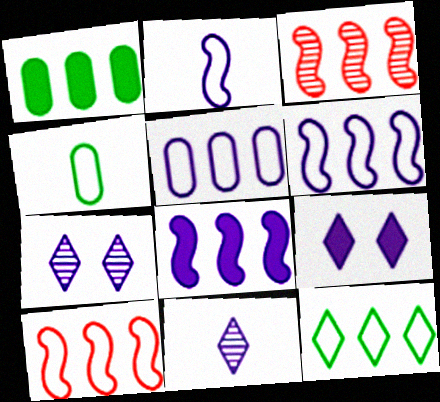[[3, 4, 9], 
[5, 10, 12]]